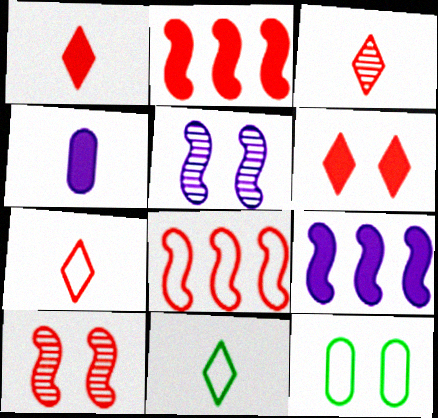[[1, 3, 7], 
[3, 9, 12], 
[5, 6, 12]]